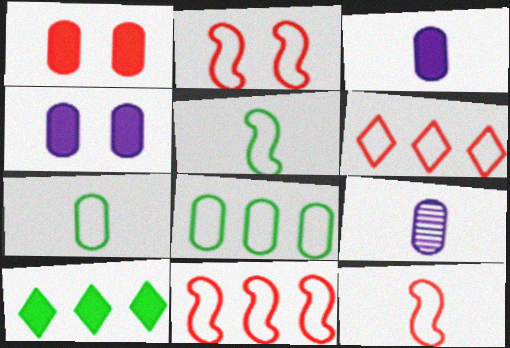[[1, 8, 9], 
[2, 9, 10], 
[2, 11, 12]]